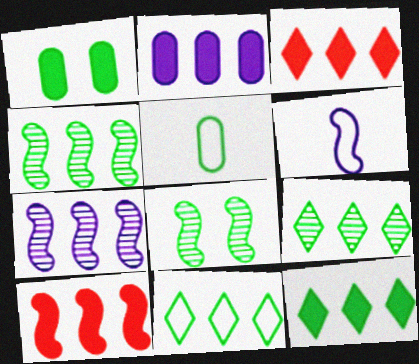[[2, 10, 12], 
[5, 8, 12], 
[6, 8, 10], 
[9, 11, 12]]